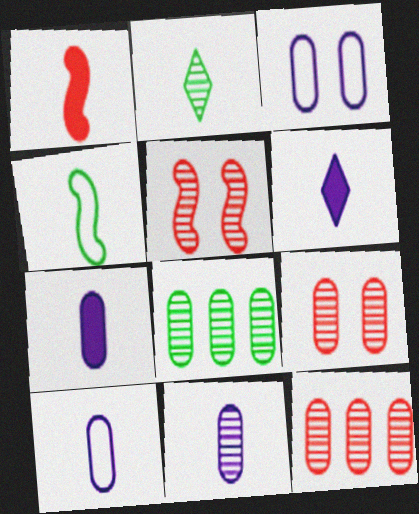[[1, 2, 10], 
[7, 10, 11], 
[8, 9, 11]]